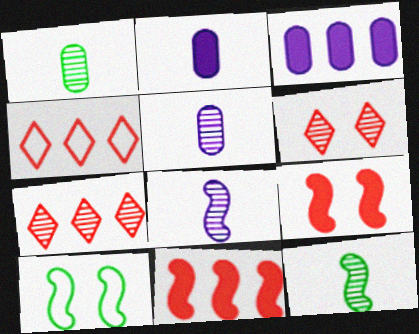[[2, 7, 10], 
[8, 10, 11]]